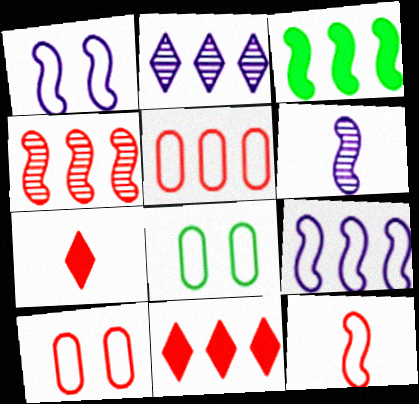[[2, 3, 5], 
[3, 4, 9], 
[4, 5, 11], 
[4, 7, 10], 
[6, 8, 11]]